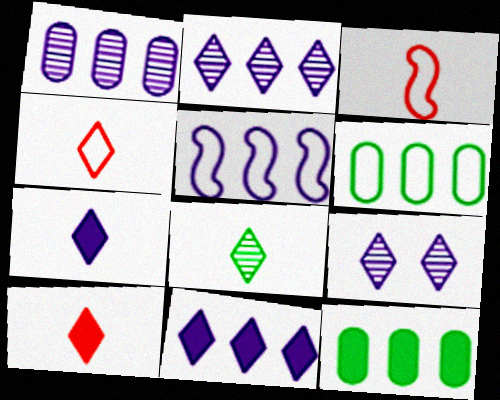[[1, 5, 11], 
[3, 9, 12], 
[4, 7, 8]]